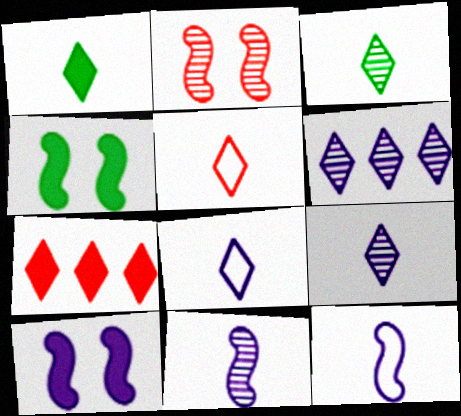[[1, 5, 9]]